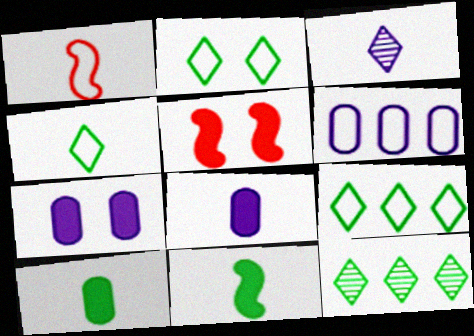[[1, 2, 6], 
[1, 3, 10], 
[1, 7, 12], 
[2, 4, 9]]